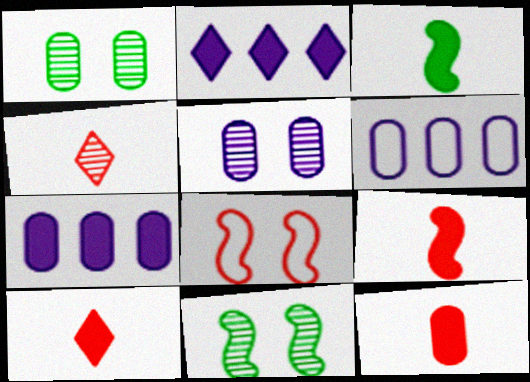[[1, 6, 12], 
[6, 10, 11], 
[9, 10, 12]]